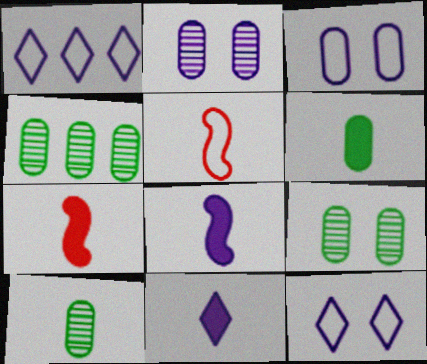[[1, 2, 8], 
[1, 7, 9], 
[4, 7, 12], 
[4, 9, 10], 
[5, 10, 11], 
[6, 7, 11]]